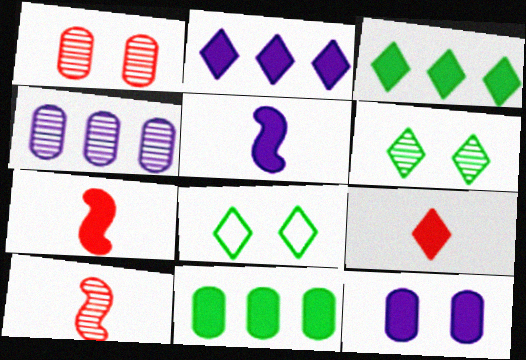[[2, 5, 12], 
[3, 7, 12], 
[4, 6, 10], 
[4, 7, 8]]